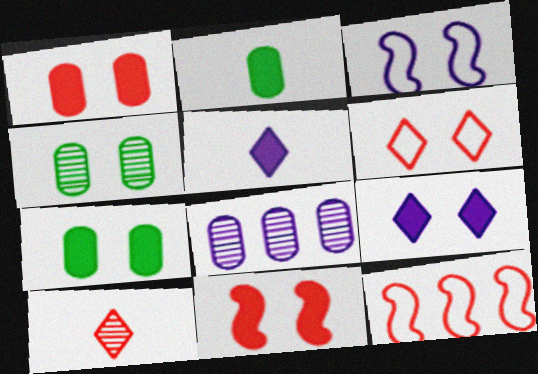[[1, 10, 12], 
[3, 5, 8], 
[4, 5, 12], 
[7, 9, 11]]